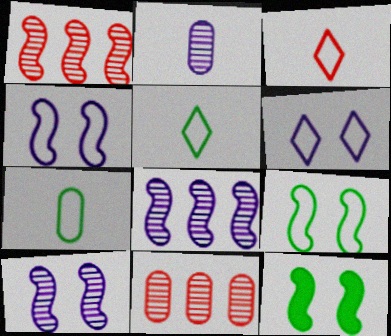[]